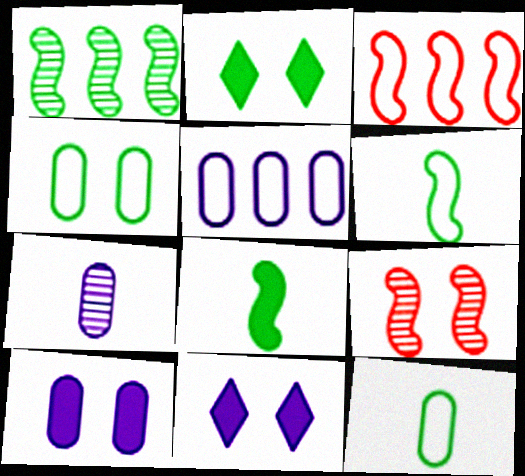[[1, 2, 12], 
[2, 3, 7], 
[4, 9, 11], 
[5, 7, 10]]